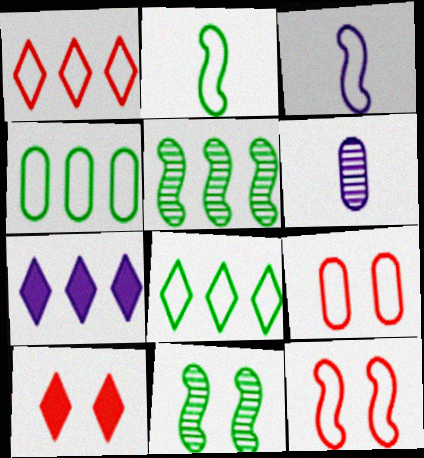[[3, 8, 9]]